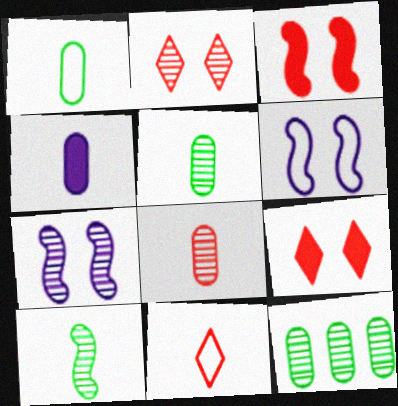[[1, 4, 8], 
[4, 10, 11]]